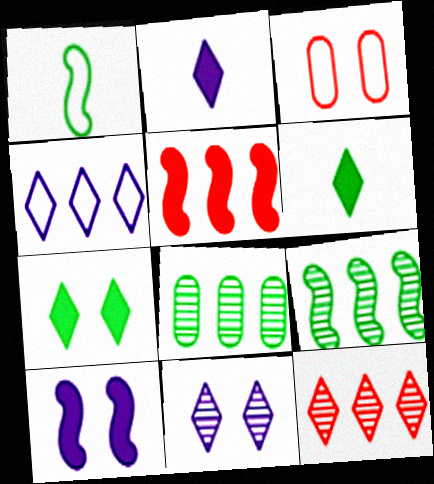[[1, 3, 4], 
[1, 7, 8], 
[2, 3, 9], 
[2, 4, 11], 
[4, 5, 8]]